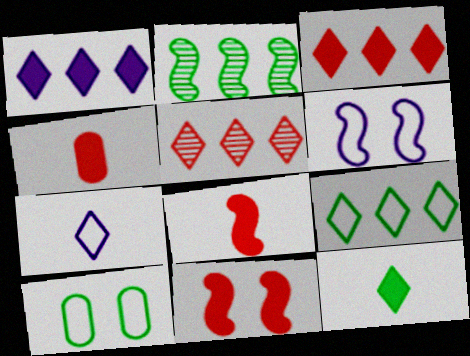[[1, 5, 9], 
[2, 6, 8], 
[2, 10, 12], 
[3, 4, 11]]